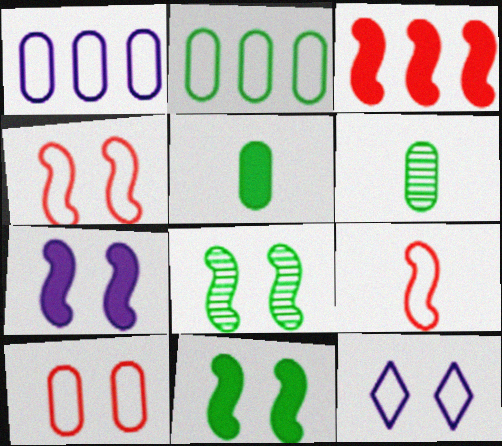[[2, 9, 12], 
[3, 6, 12], 
[4, 7, 8]]